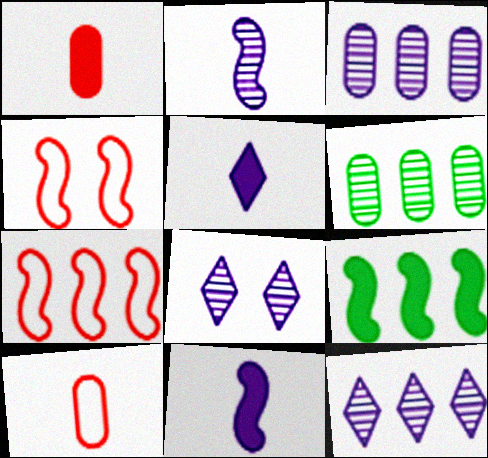[[2, 3, 8], 
[2, 4, 9], 
[4, 5, 6], 
[8, 9, 10]]